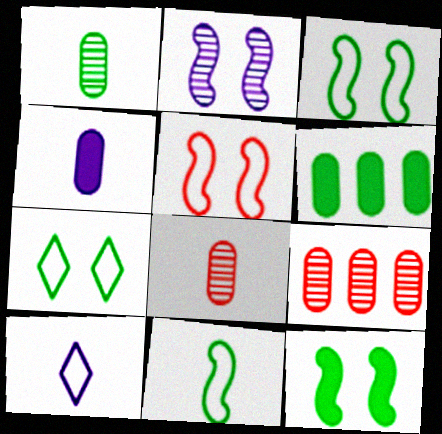[[2, 5, 12], 
[9, 10, 12]]